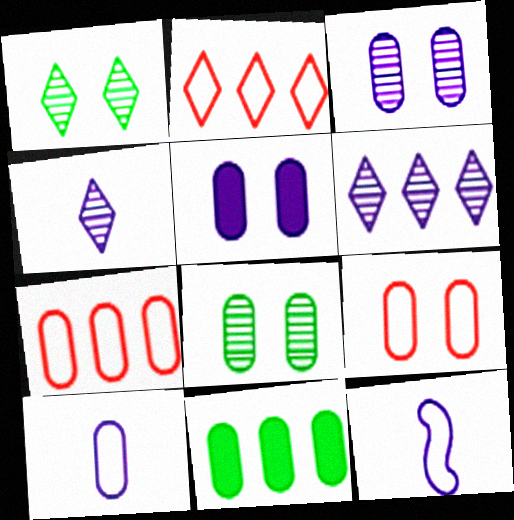[[5, 6, 12], 
[5, 8, 9]]